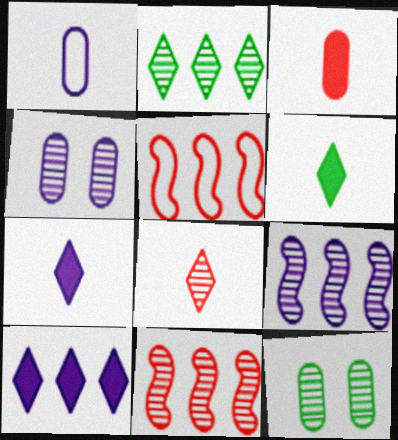[[4, 5, 6], 
[5, 7, 12], 
[8, 9, 12]]